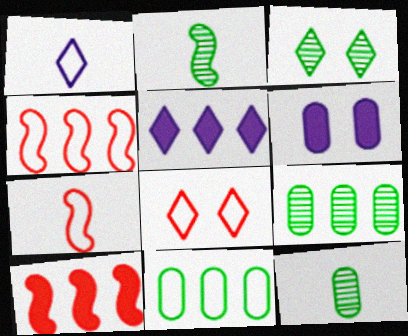[[2, 3, 9], 
[4, 5, 9]]